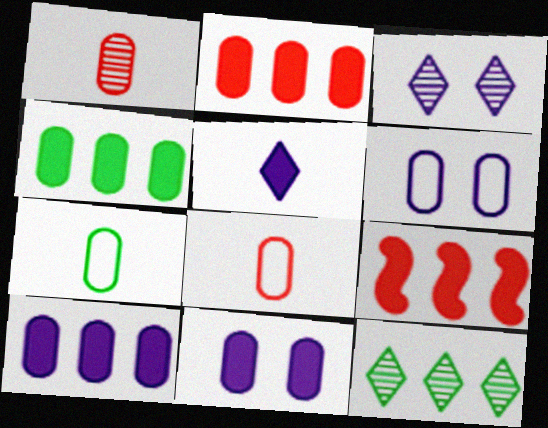[[1, 4, 6], 
[2, 4, 10], 
[3, 7, 9]]